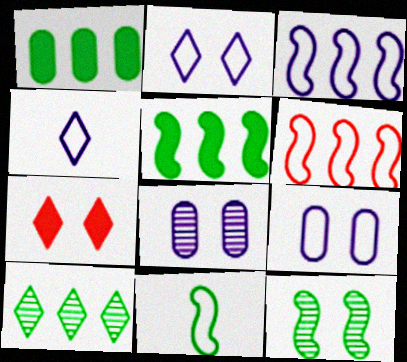[[3, 4, 9], 
[4, 7, 10], 
[5, 11, 12], 
[7, 9, 12]]